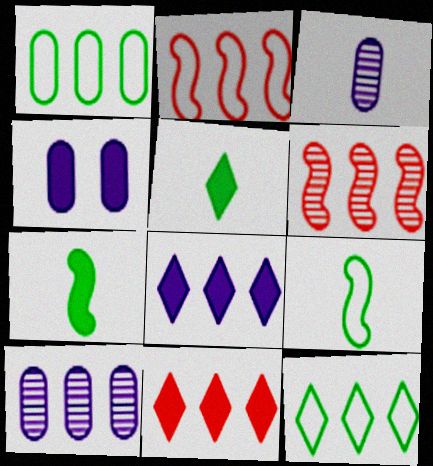[[1, 6, 8], 
[4, 7, 11]]